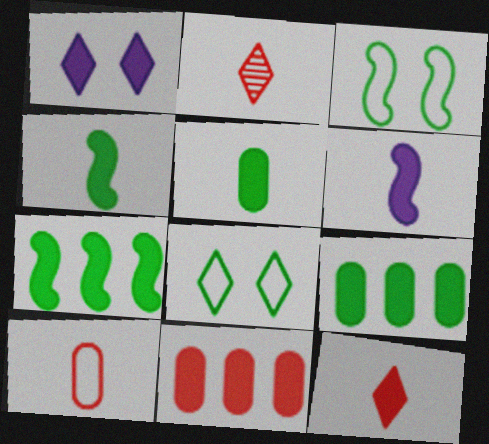[[1, 4, 11], 
[5, 6, 12]]